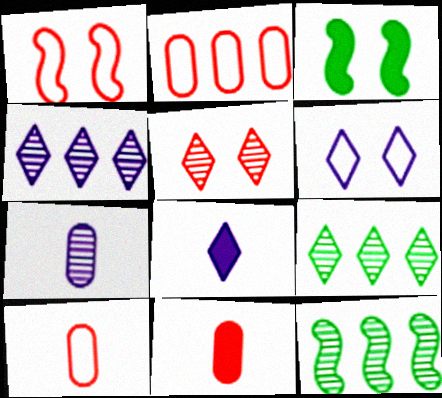[[3, 4, 10], 
[4, 6, 8], 
[5, 7, 12], 
[6, 11, 12]]